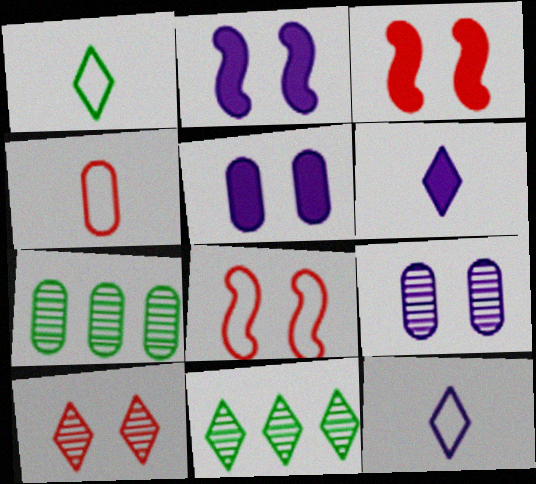[[2, 4, 11], 
[3, 7, 12], 
[4, 5, 7], 
[6, 7, 8]]